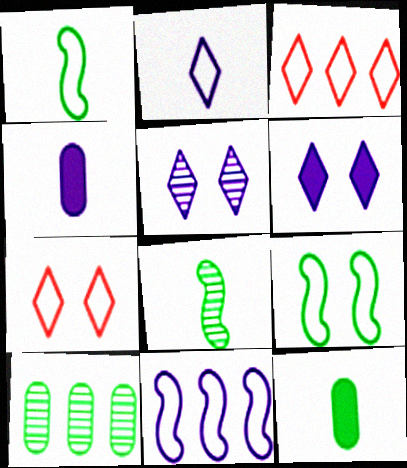[[4, 5, 11]]